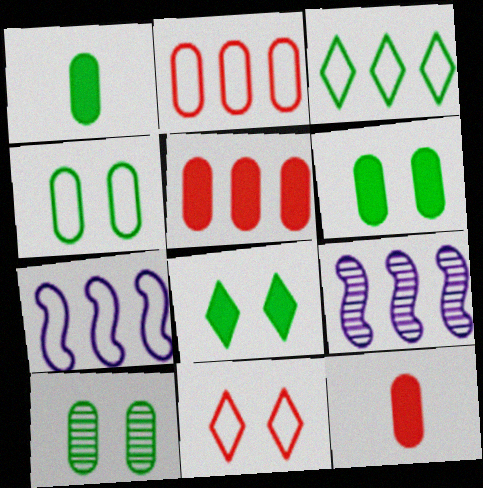[[1, 9, 11], 
[2, 3, 7], 
[3, 5, 9], 
[4, 6, 10]]